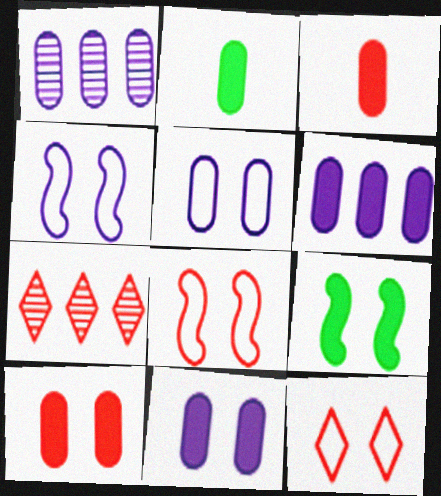[[2, 4, 7], 
[2, 6, 10], 
[3, 7, 8]]